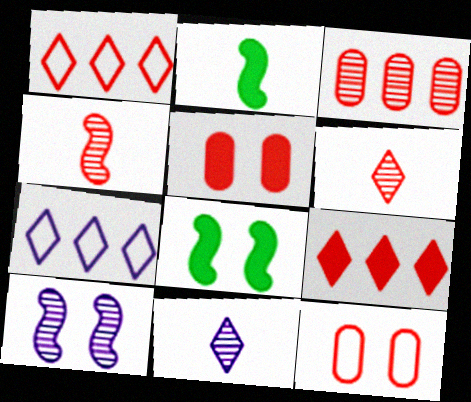[[1, 4, 5], 
[4, 9, 12]]